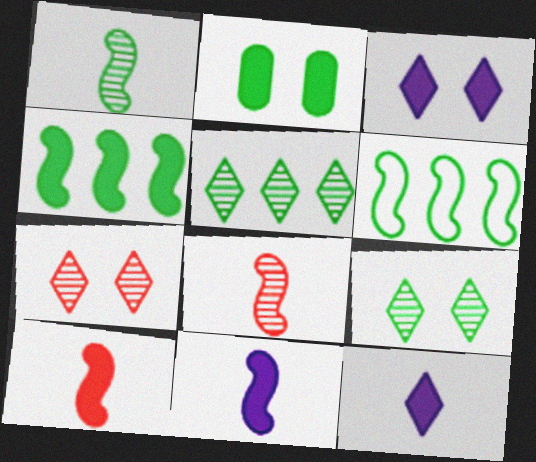[]